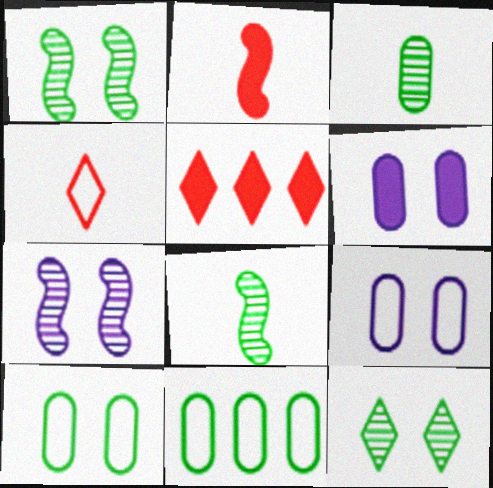[[5, 8, 9]]